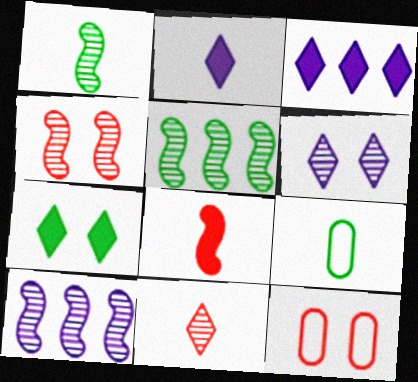[[1, 3, 12], 
[1, 4, 10], 
[2, 5, 12], 
[3, 4, 9], 
[5, 7, 9]]